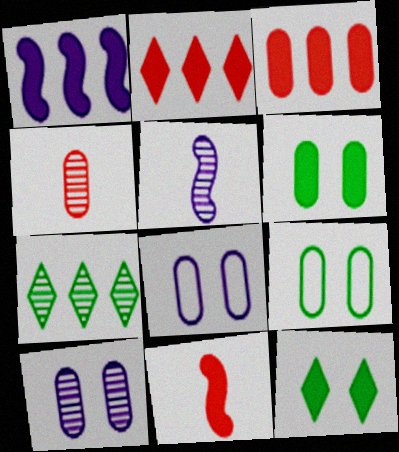[[2, 5, 9], 
[7, 8, 11]]